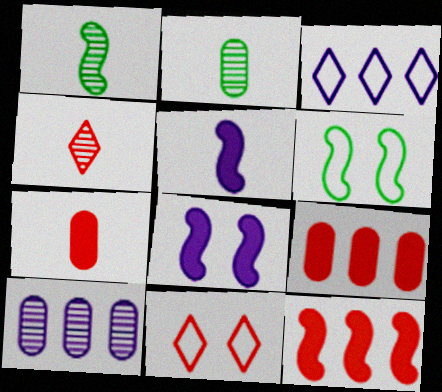[]